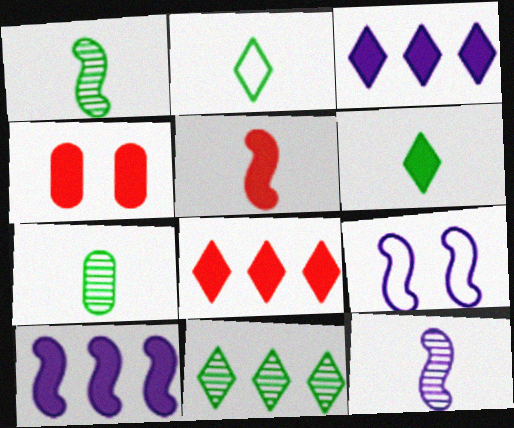[[4, 5, 8], 
[4, 6, 10], 
[7, 8, 9], 
[9, 10, 12]]